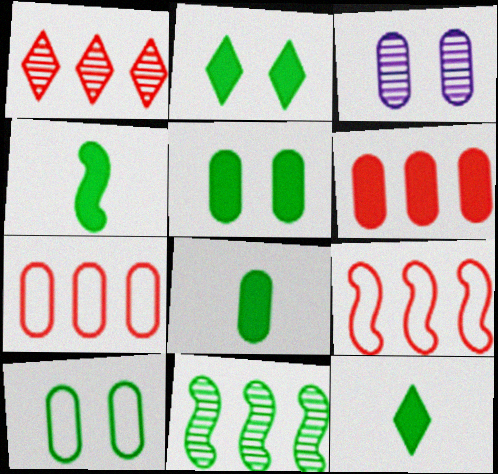[[1, 6, 9], 
[3, 7, 8], 
[3, 9, 12], 
[4, 8, 12], 
[10, 11, 12]]